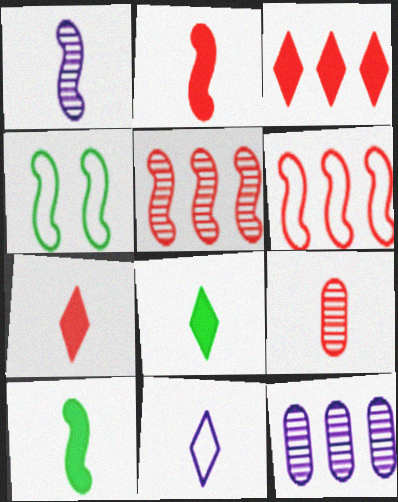[[4, 7, 12], 
[9, 10, 11]]